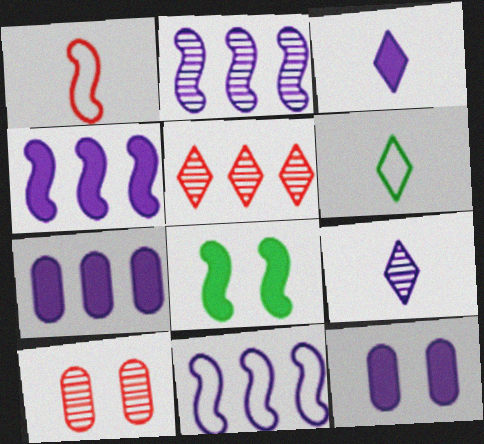[[1, 2, 8], 
[2, 4, 11], 
[3, 4, 12], 
[4, 6, 10], 
[9, 11, 12]]